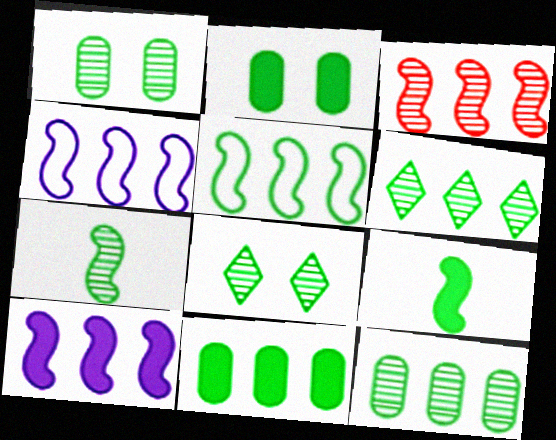[[1, 6, 7], 
[3, 5, 10], 
[5, 6, 11], 
[7, 8, 12]]